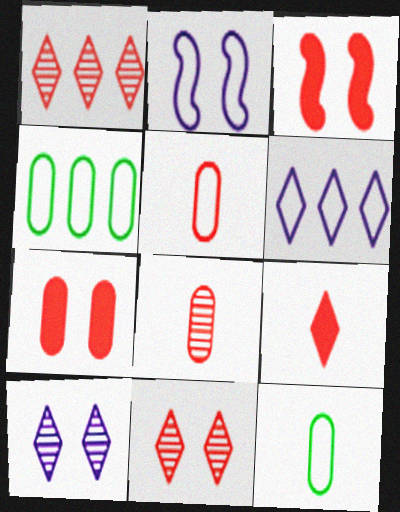[[1, 3, 5]]